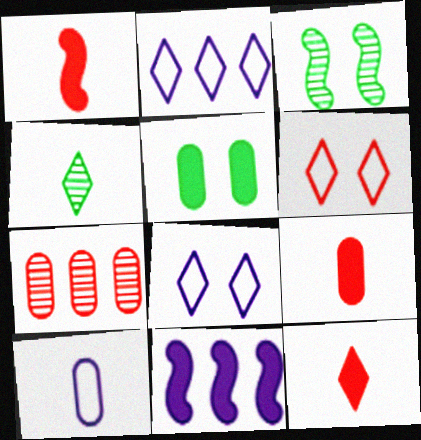[[1, 4, 10], 
[1, 6, 7], 
[1, 9, 12], 
[2, 3, 9], 
[5, 7, 10], 
[5, 11, 12]]